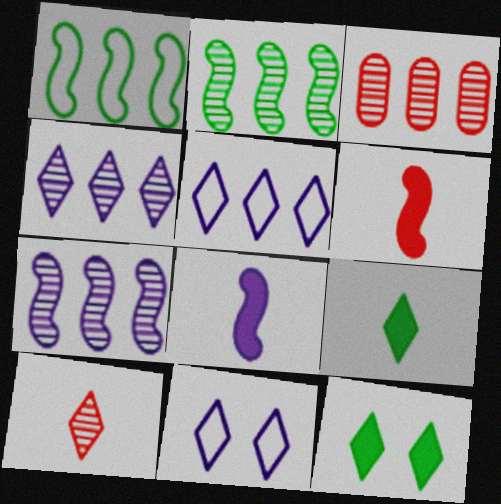[[2, 3, 4], 
[5, 10, 12]]